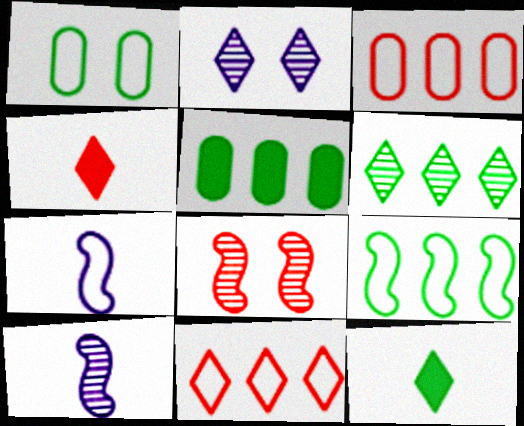[[1, 7, 11], 
[2, 11, 12], 
[3, 4, 8], 
[5, 6, 9]]